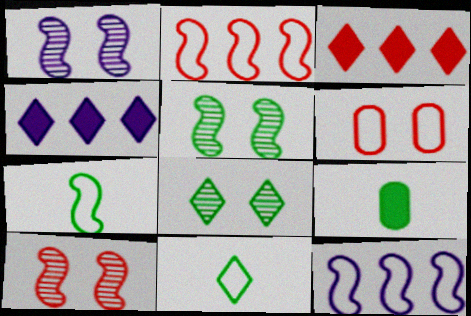[[1, 5, 10], 
[6, 11, 12]]